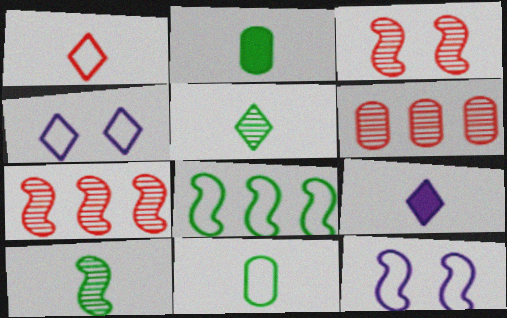[[1, 5, 9], 
[2, 4, 7]]